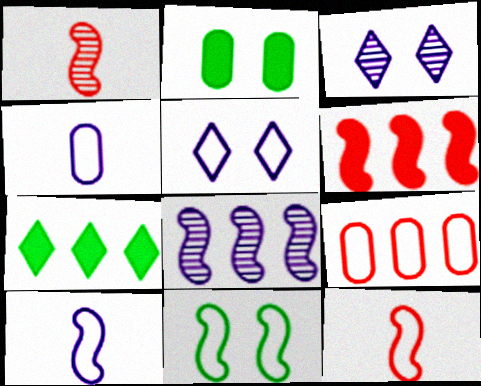[[7, 8, 9]]